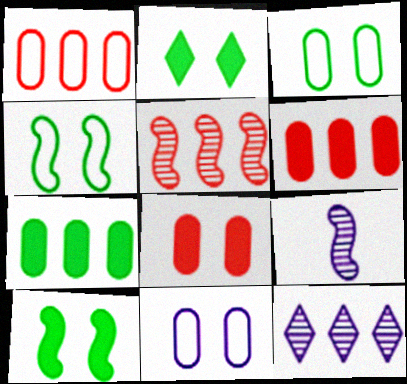[[1, 2, 9]]